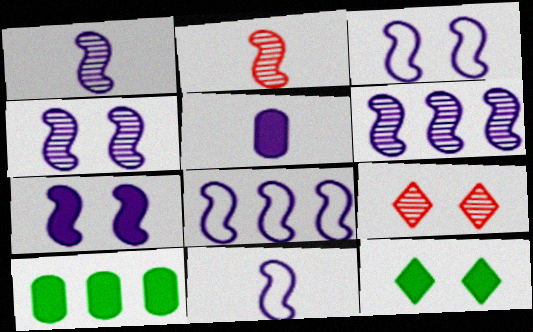[[1, 4, 6], 
[1, 7, 8], 
[3, 4, 7], 
[3, 8, 11], 
[6, 7, 11], 
[9, 10, 11]]